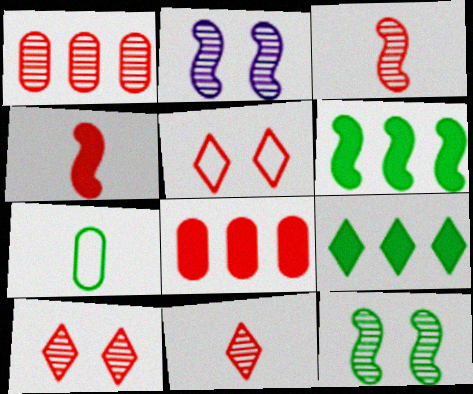[[1, 3, 10], 
[1, 4, 5], 
[3, 5, 8], 
[7, 9, 12]]